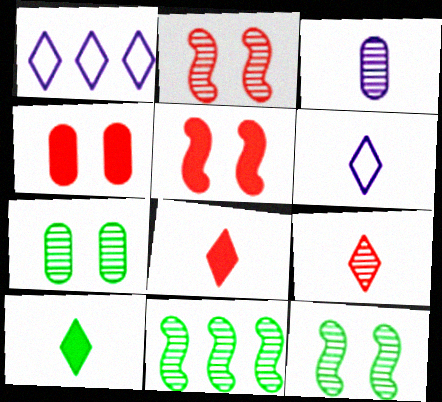[[4, 6, 11], 
[6, 9, 10]]